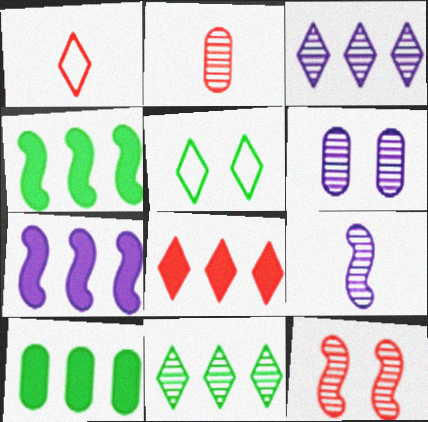[[1, 4, 6], 
[2, 5, 7], 
[3, 6, 9], 
[7, 8, 10]]